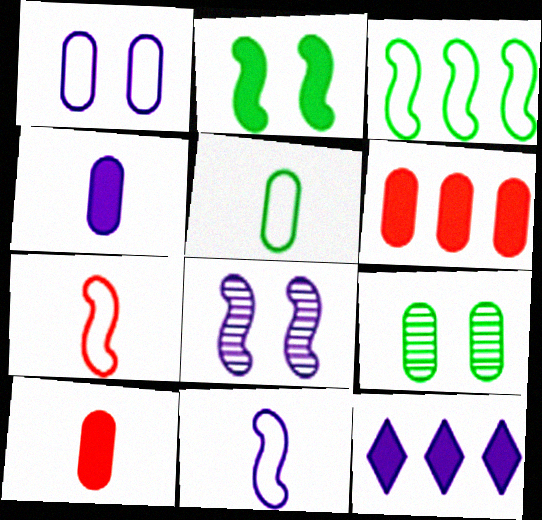[[2, 10, 12], 
[7, 9, 12]]